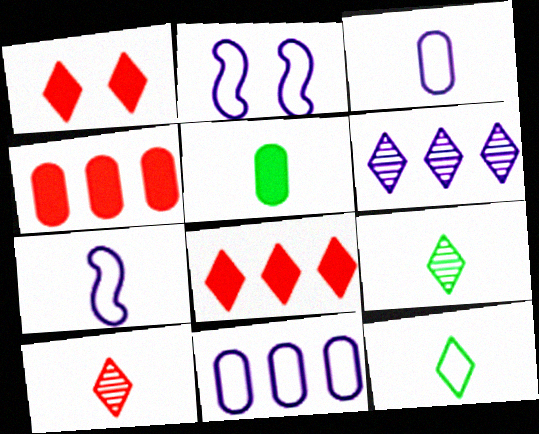[[1, 6, 12], 
[2, 4, 9], 
[5, 7, 10]]